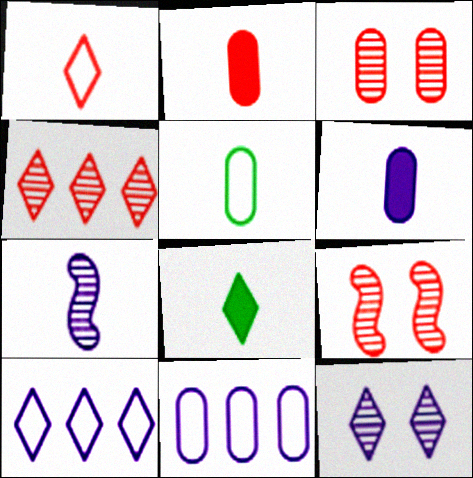[[8, 9, 11]]